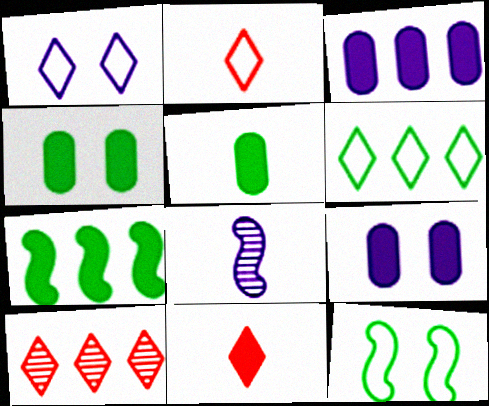[[1, 2, 6], 
[1, 3, 8], 
[2, 5, 8], 
[7, 9, 11]]